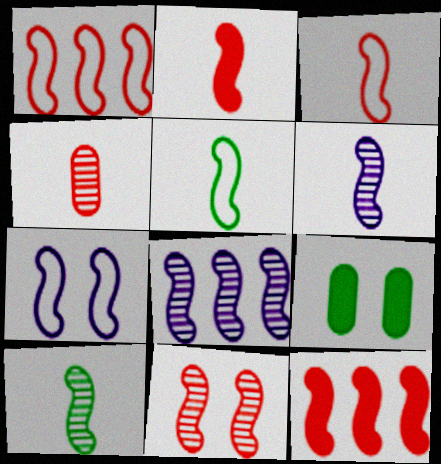[[1, 2, 11], 
[1, 5, 7], 
[2, 5, 6], 
[3, 11, 12], 
[7, 10, 12], 
[8, 10, 11]]